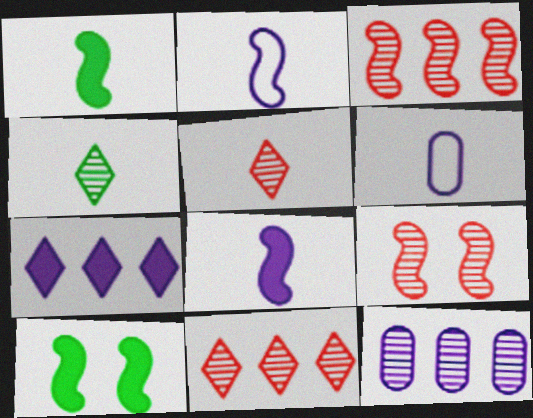[[1, 5, 6], 
[2, 3, 10], 
[4, 9, 12], 
[6, 10, 11]]